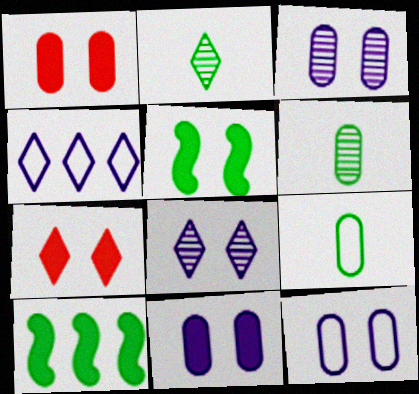[[2, 4, 7], 
[3, 11, 12], 
[5, 7, 11]]